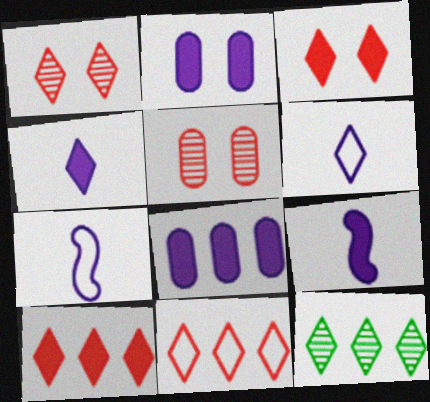[[3, 6, 12]]